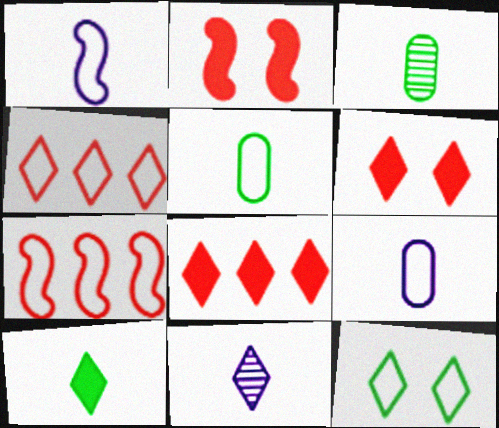[[7, 9, 12], 
[8, 11, 12]]